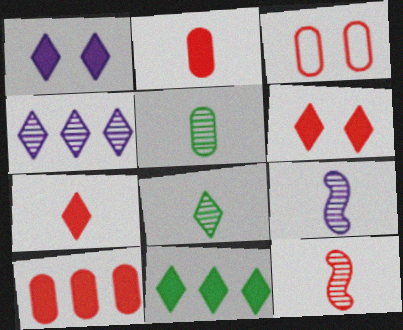[[1, 7, 11], 
[3, 9, 11]]